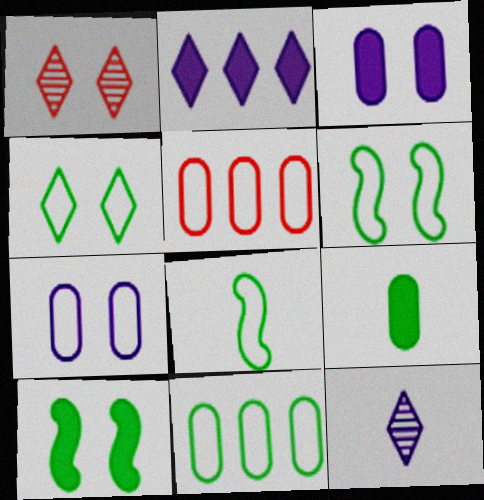[[1, 3, 6], 
[1, 7, 10], 
[4, 8, 11], 
[5, 10, 12]]